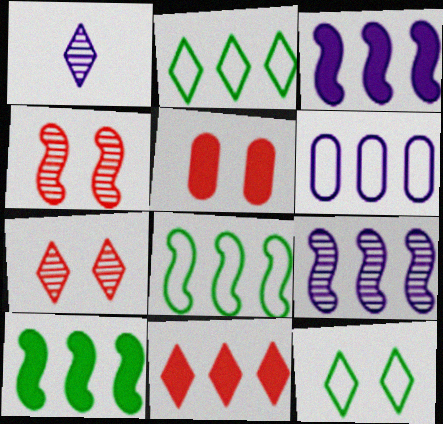[[1, 5, 8], 
[1, 11, 12]]